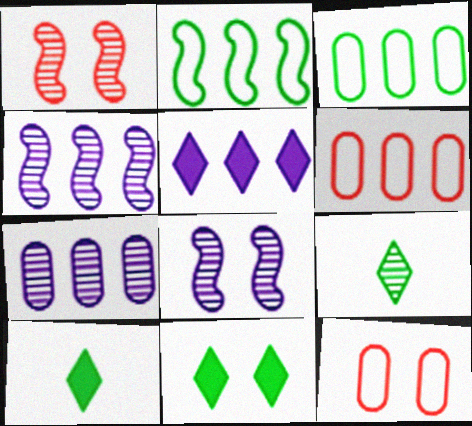[[1, 7, 9], 
[4, 10, 12], 
[6, 8, 10], 
[8, 11, 12]]